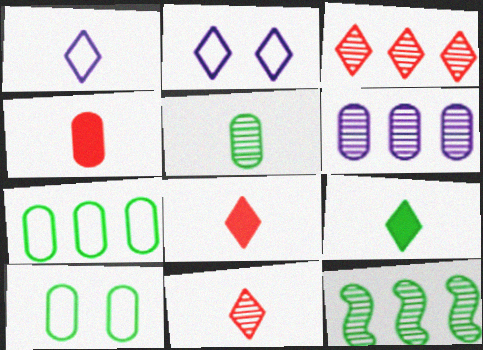[[1, 9, 11], 
[2, 3, 9], 
[2, 4, 12], 
[3, 6, 12], 
[4, 6, 10], 
[9, 10, 12]]